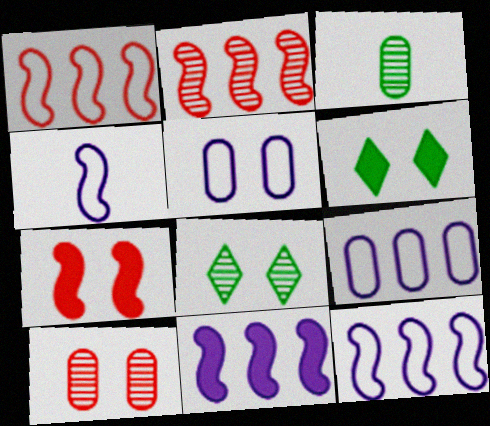[[5, 7, 8]]